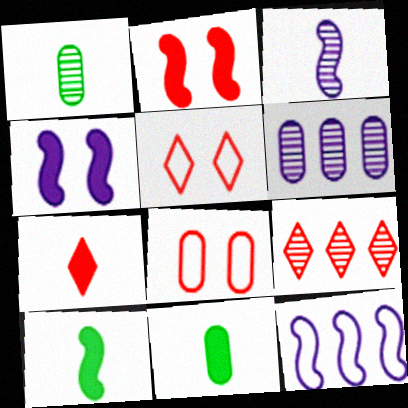[[3, 4, 12], 
[5, 6, 10], 
[5, 7, 9], 
[6, 8, 11]]